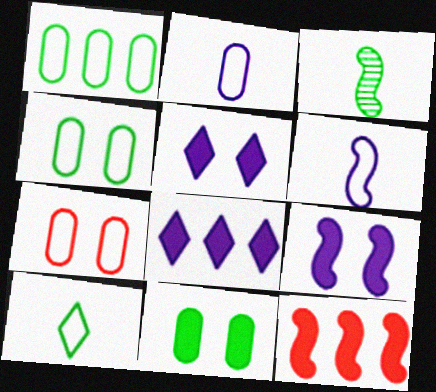[[1, 2, 7], 
[3, 7, 8]]